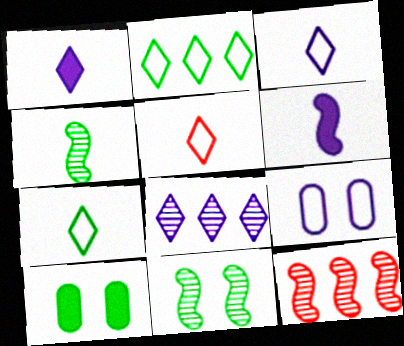[[2, 4, 10], 
[3, 5, 7], 
[3, 10, 12], 
[6, 8, 9]]